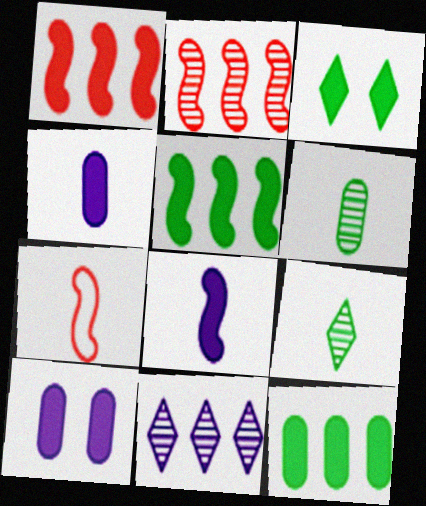[[1, 3, 4], 
[4, 7, 9]]